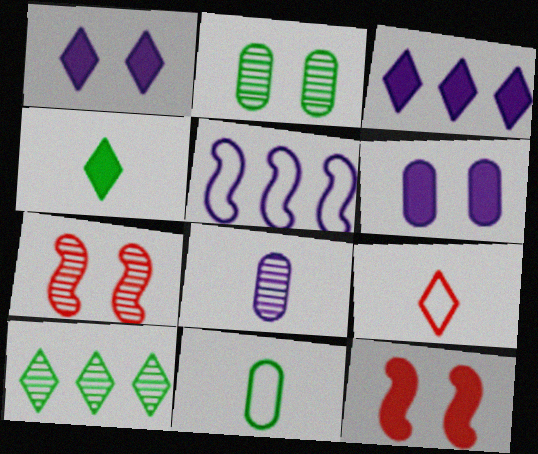[[1, 5, 8], 
[1, 9, 10], 
[3, 7, 11], 
[7, 8, 10]]